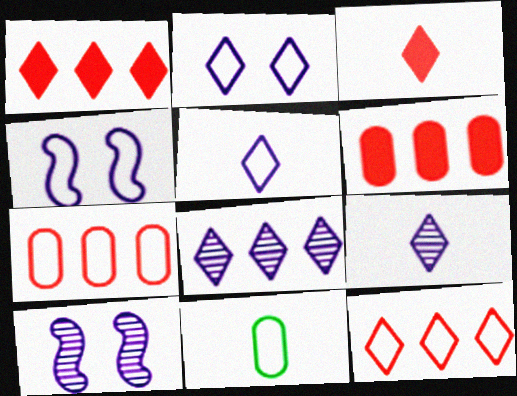[[1, 10, 11], 
[4, 11, 12]]